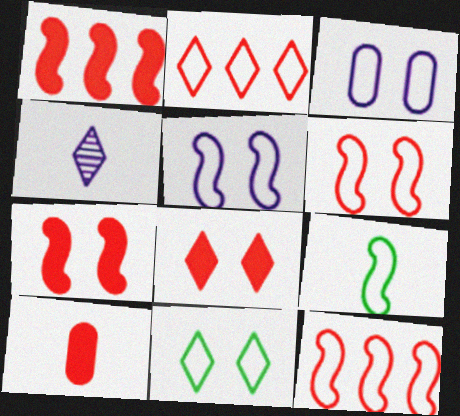[[1, 8, 10], 
[2, 3, 9], 
[3, 6, 11], 
[4, 9, 10], 
[5, 9, 12]]